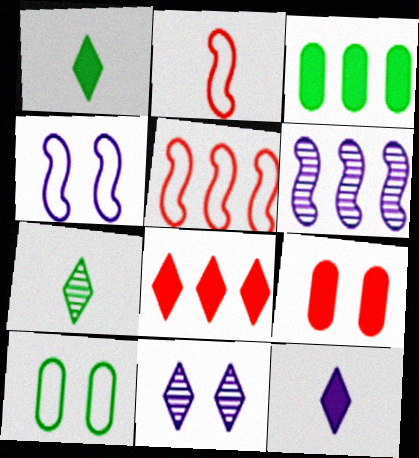[[2, 3, 11]]